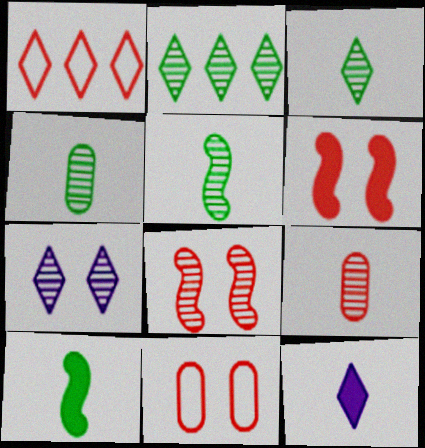[[1, 6, 9], 
[3, 4, 5]]